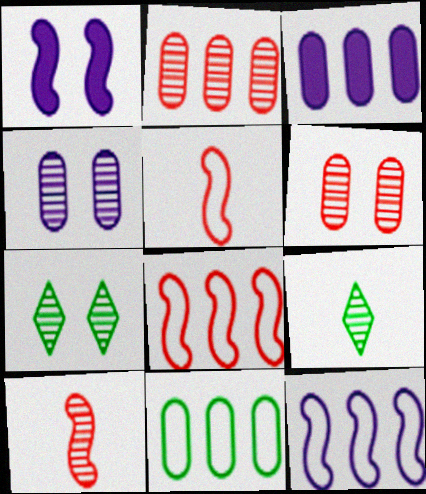[[2, 3, 11], 
[3, 5, 7]]